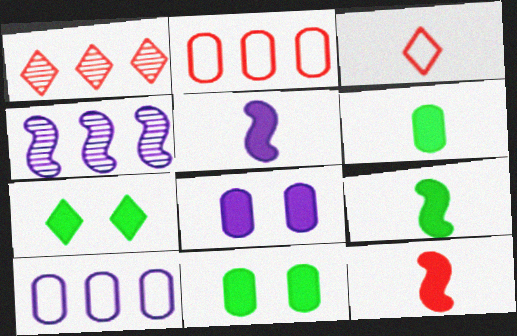[[3, 4, 11], 
[5, 9, 12]]